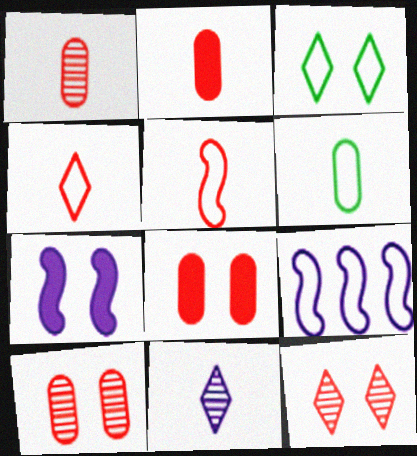[[3, 7, 10]]